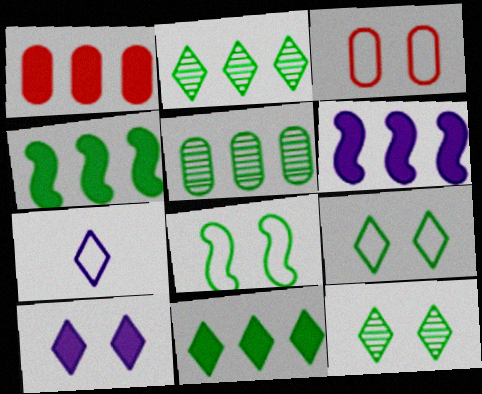[[1, 6, 11]]